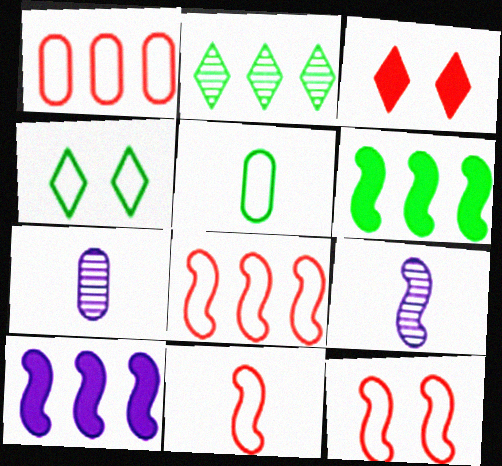[[1, 2, 10], 
[6, 9, 12], 
[8, 11, 12]]